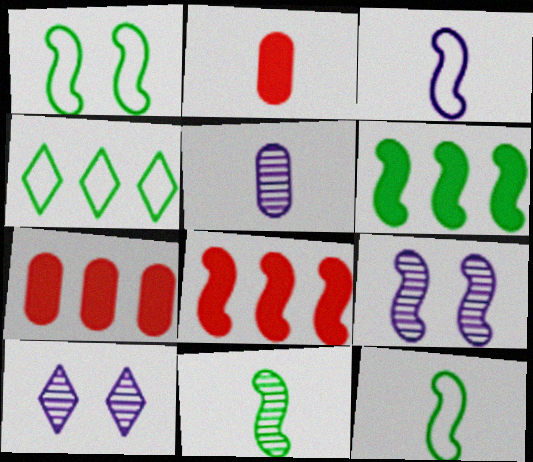[[1, 6, 11], 
[2, 4, 9], 
[7, 10, 12], 
[8, 9, 12]]